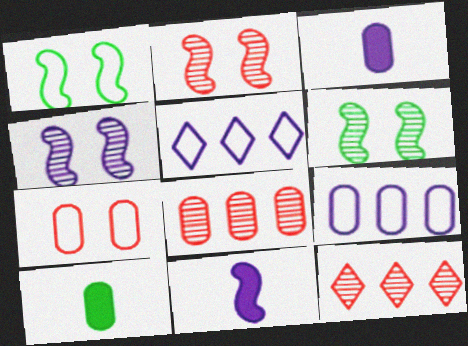[[1, 3, 12], 
[2, 4, 6], 
[2, 5, 10], 
[3, 4, 5]]